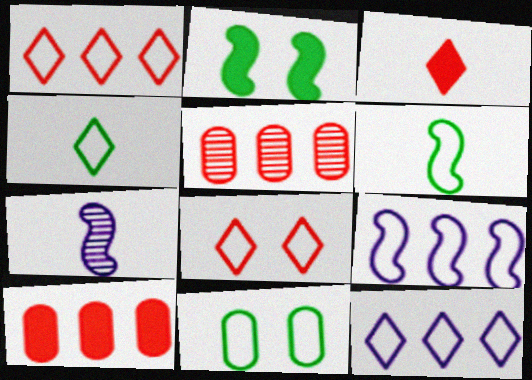[[4, 8, 12]]